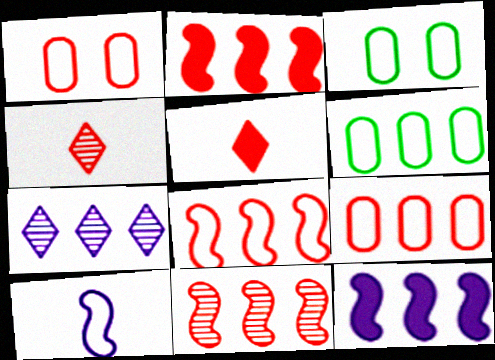[[1, 2, 4], 
[1, 5, 11], 
[2, 6, 7], 
[2, 8, 11], 
[3, 4, 12]]